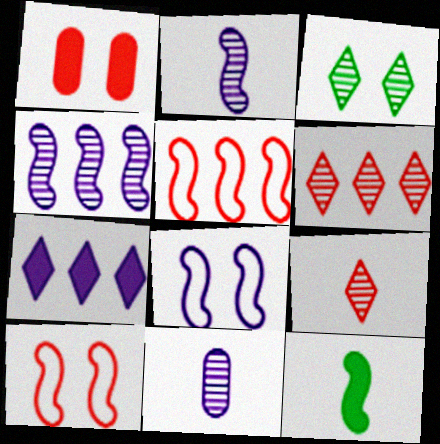[[1, 3, 8], 
[1, 5, 9], 
[1, 7, 12], 
[4, 10, 12], 
[7, 8, 11]]